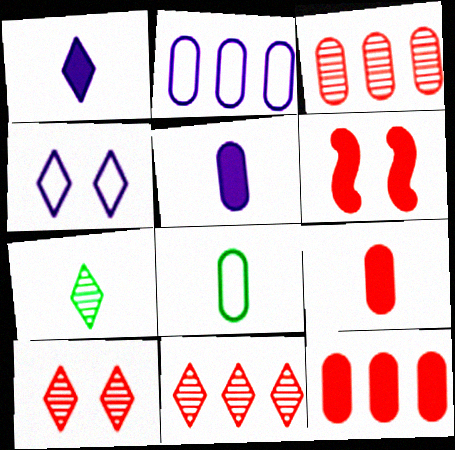[[2, 6, 7]]